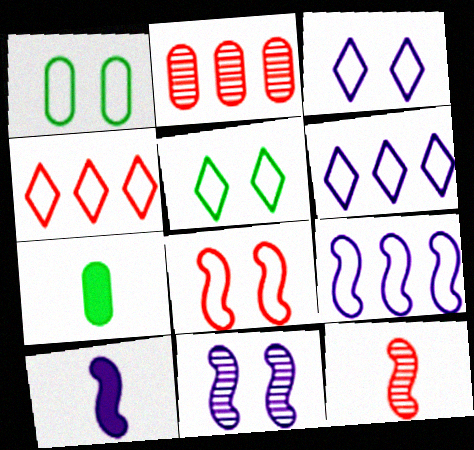[[1, 3, 8], 
[2, 5, 10], 
[4, 7, 11], 
[9, 10, 11]]